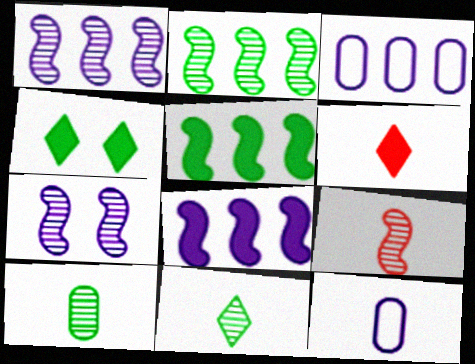[[2, 7, 9], 
[3, 4, 9]]